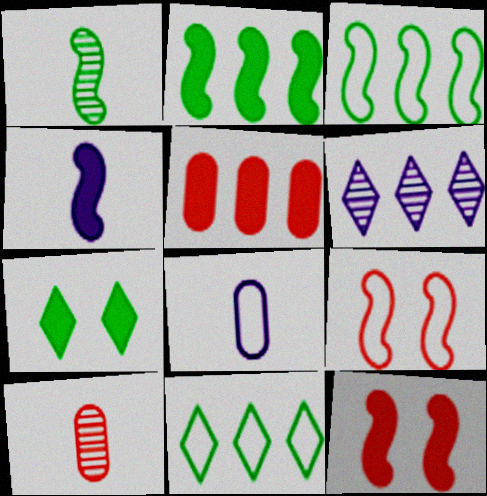[[2, 4, 12], 
[3, 5, 6], 
[4, 5, 7], 
[8, 9, 11]]